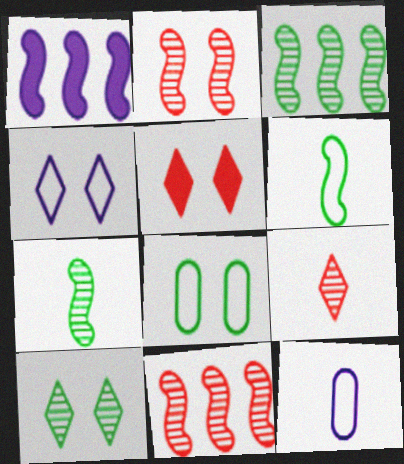[[1, 2, 6], 
[1, 8, 9], 
[3, 5, 12], 
[4, 5, 10]]